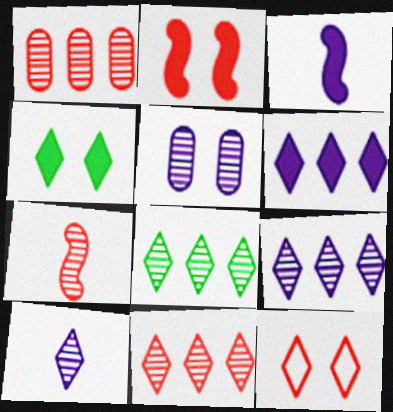[[5, 7, 8], 
[8, 9, 11]]